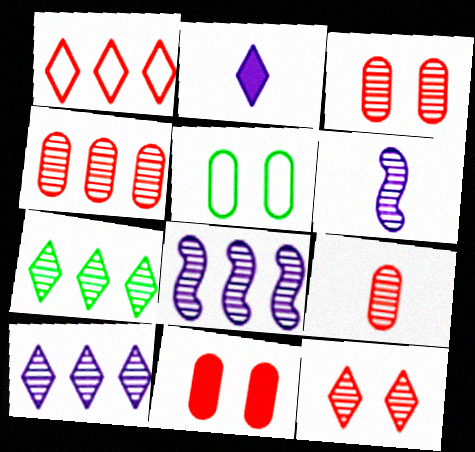[[3, 4, 9], 
[3, 6, 7], 
[4, 7, 8]]